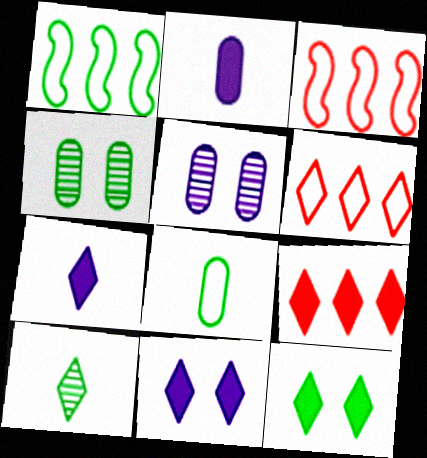[[3, 4, 7], 
[6, 10, 11], 
[7, 9, 12]]